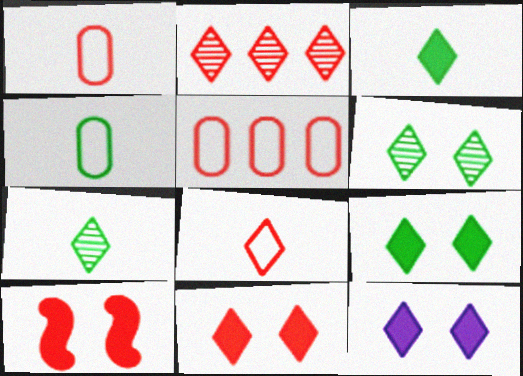[[1, 2, 10], 
[2, 8, 11], 
[9, 11, 12]]